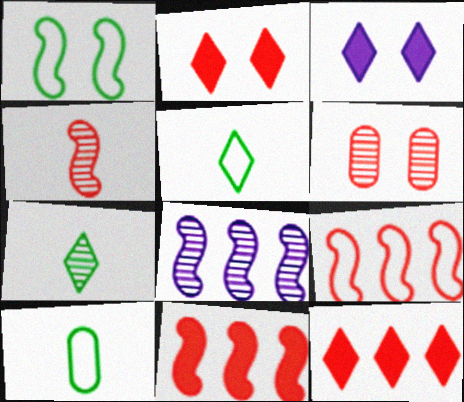[[1, 3, 6], 
[2, 8, 10], 
[6, 7, 8]]